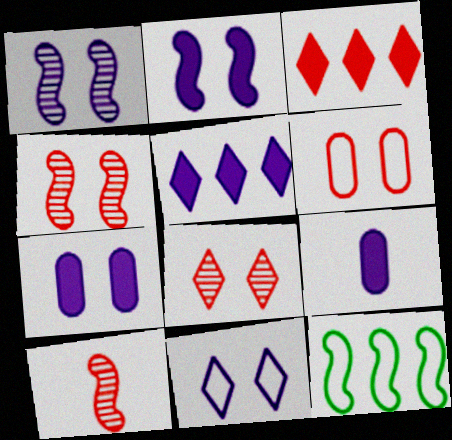[[1, 7, 11], 
[2, 5, 9], 
[2, 10, 12], 
[3, 6, 10], 
[8, 9, 12]]